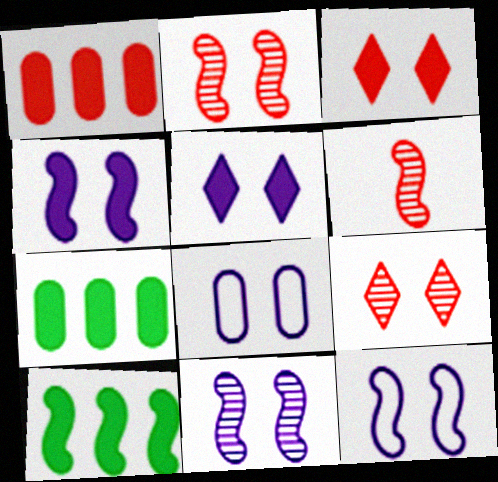[[4, 11, 12], 
[5, 8, 11], 
[6, 10, 12]]